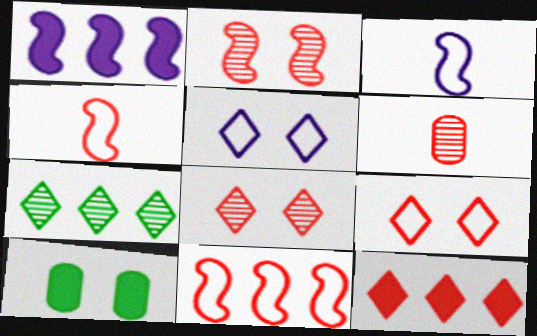[[2, 5, 10]]